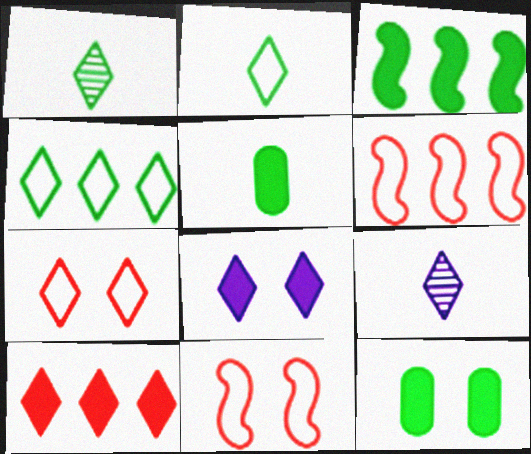[[6, 9, 12]]